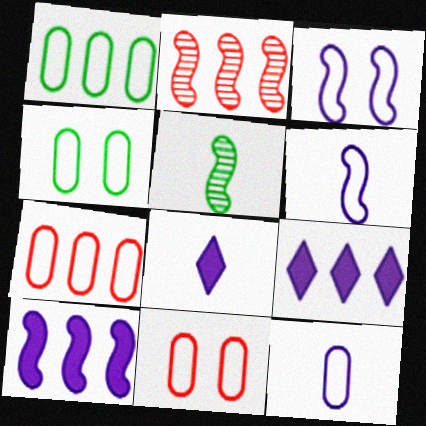[[1, 2, 9], 
[1, 11, 12], 
[2, 4, 8], 
[4, 7, 12], 
[5, 9, 11]]